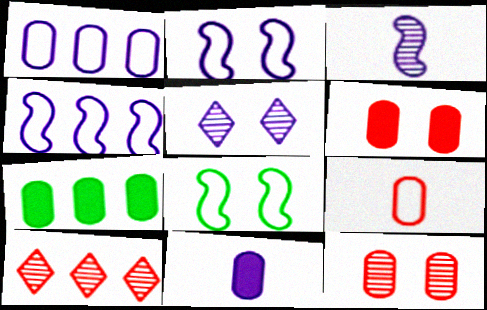[[4, 5, 11], 
[4, 7, 10], 
[5, 6, 8], 
[6, 7, 11], 
[8, 10, 11]]